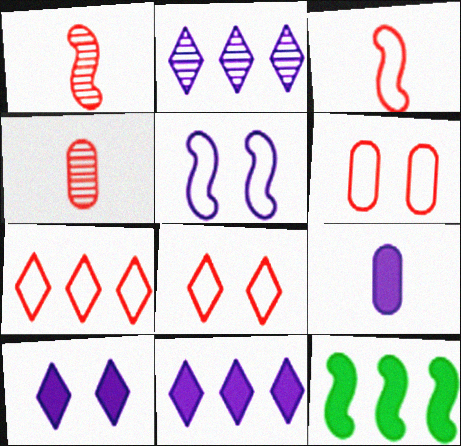[[1, 5, 12], 
[2, 5, 9], 
[3, 6, 7]]